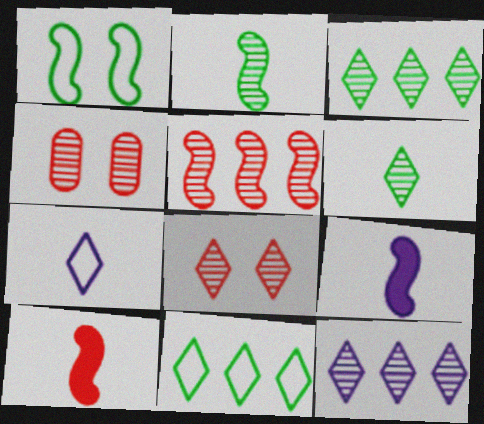[[1, 5, 9], 
[2, 4, 12], 
[4, 9, 11], 
[6, 8, 12]]